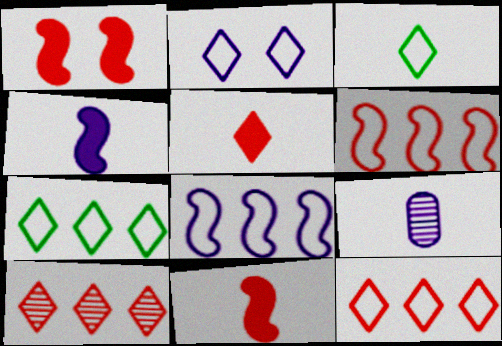[[1, 7, 9], 
[2, 3, 12], 
[3, 9, 11]]